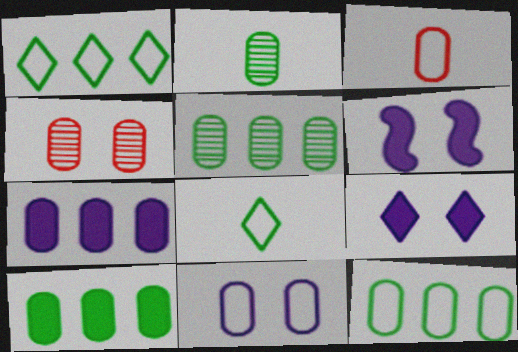[[3, 11, 12], 
[5, 10, 12]]